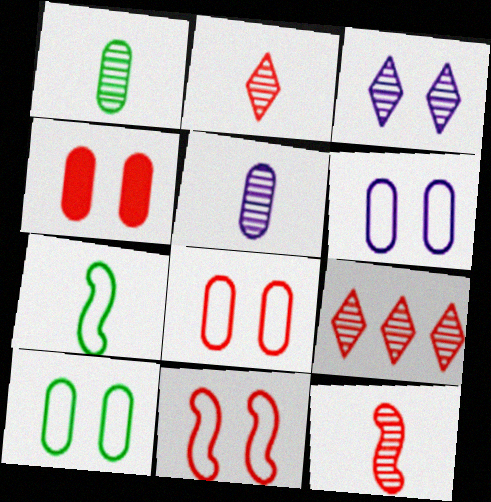[[6, 8, 10]]